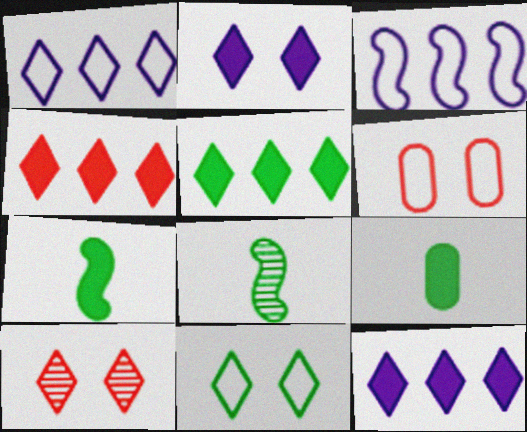[[2, 10, 11], 
[3, 9, 10], 
[4, 5, 12], 
[6, 8, 12]]